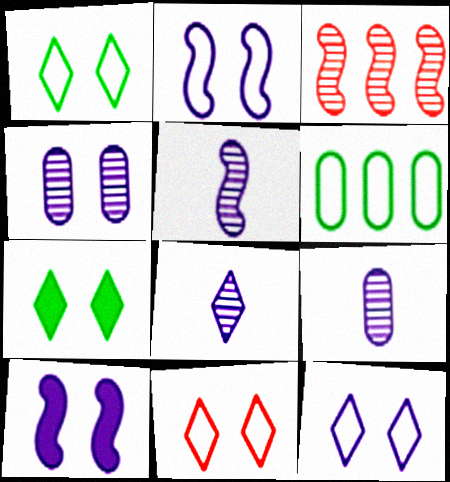[[1, 11, 12], 
[4, 10, 12], 
[5, 8, 9]]